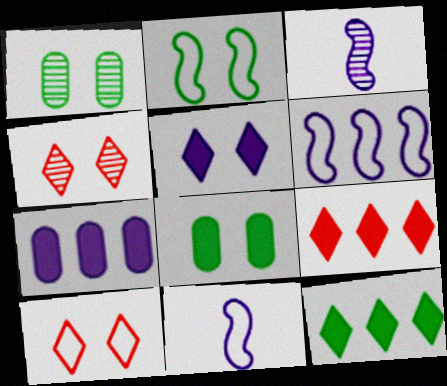[[1, 9, 11]]